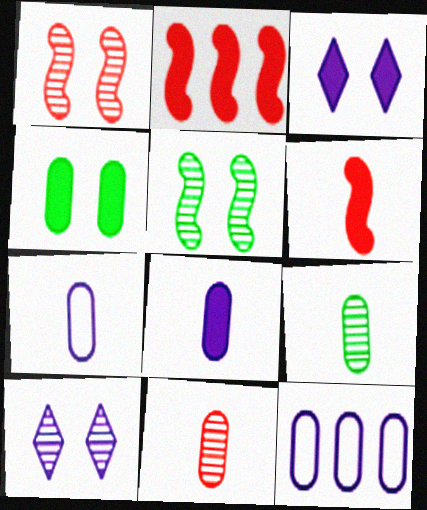[[4, 11, 12]]